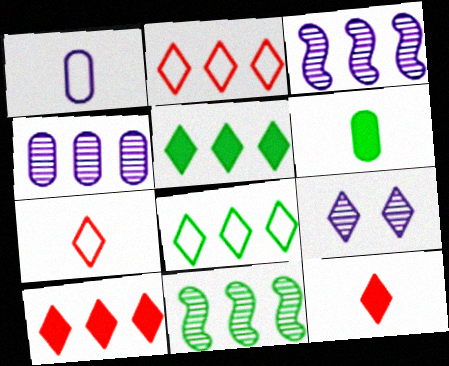[[5, 7, 9], 
[8, 9, 12]]